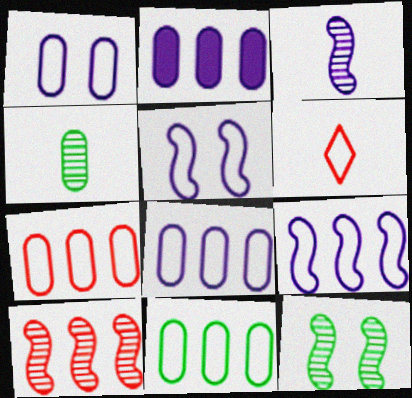[[2, 6, 12], 
[3, 10, 12], 
[5, 6, 11], 
[7, 8, 11]]